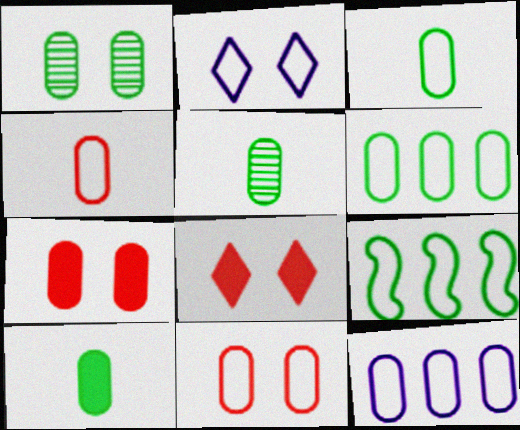[[1, 6, 10], 
[2, 4, 9], 
[3, 5, 10], 
[3, 11, 12], 
[5, 7, 12]]